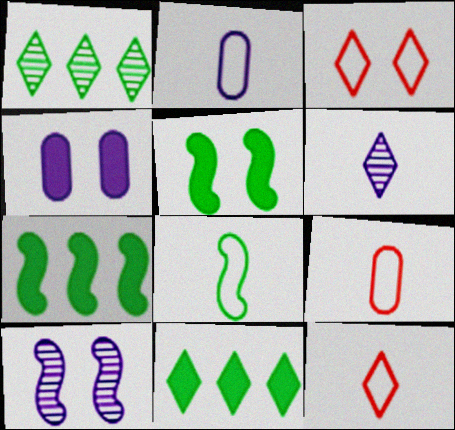[[2, 8, 12], 
[3, 6, 11], 
[9, 10, 11]]